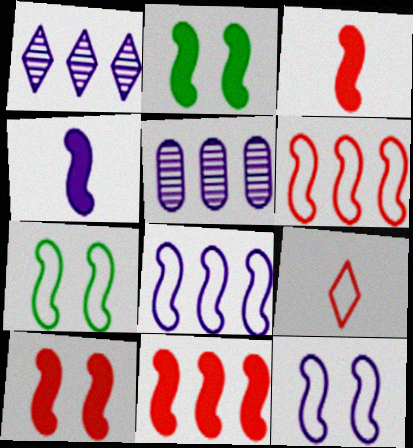[[2, 4, 11], 
[2, 5, 9], 
[3, 10, 11]]